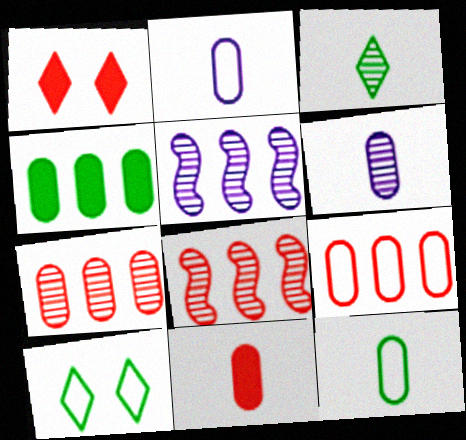[[1, 5, 12], 
[5, 10, 11], 
[6, 11, 12]]